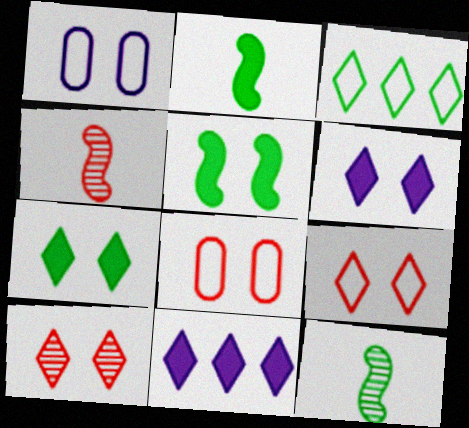[[1, 5, 10], 
[8, 11, 12]]